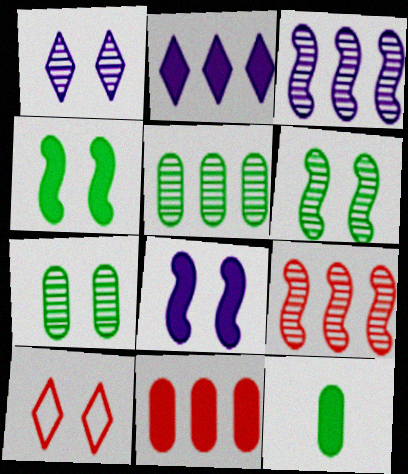[[3, 10, 12], 
[7, 8, 10]]